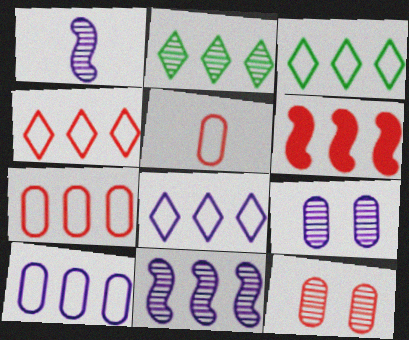[[1, 2, 12], 
[2, 6, 10], 
[3, 4, 8]]